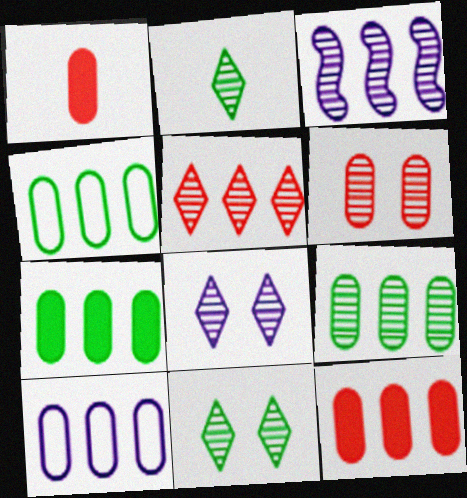[[2, 3, 6], 
[2, 5, 8], 
[3, 5, 9], 
[4, 7, 9], 
[9, 10, 12]]